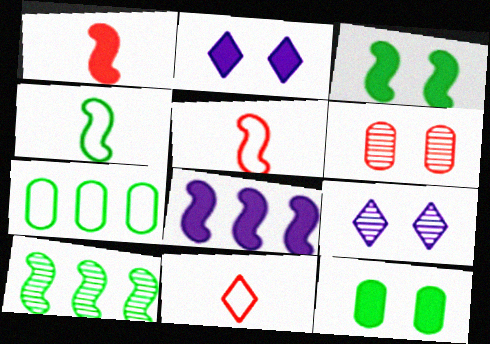[[1, 3, 8], 
[1, 7, 9], 
[3, 4, 10]]